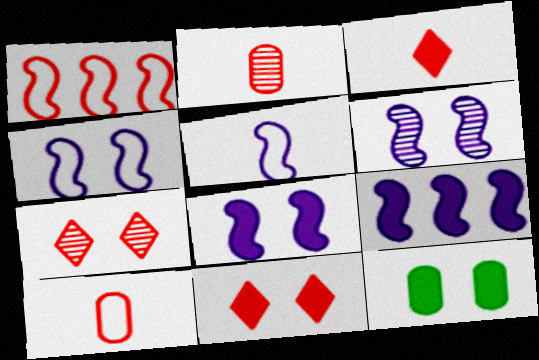[[1, 2, 11], 
[3, 9, 12], 
[4, 6, 8], 
[4, 7, 12], 
[5, 6, 9], 
[8, 11, 12]]